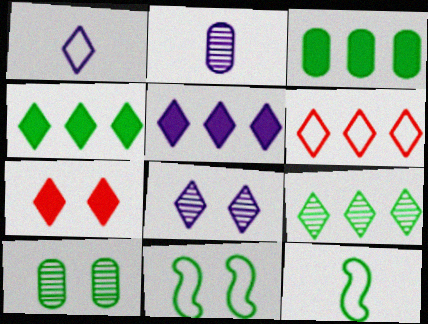[[1, 5, 8], 
[1, 7, 9], 
[4, 10, 12], 
[5, 6, 9]]